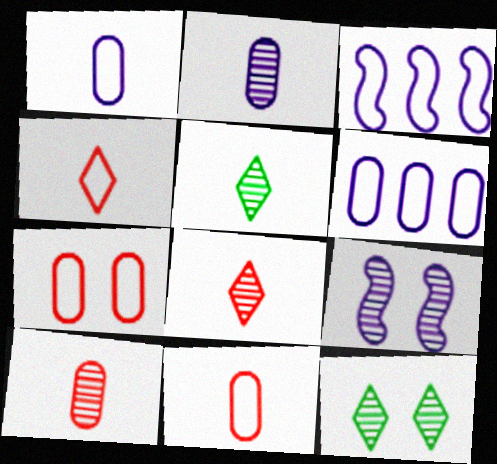[]